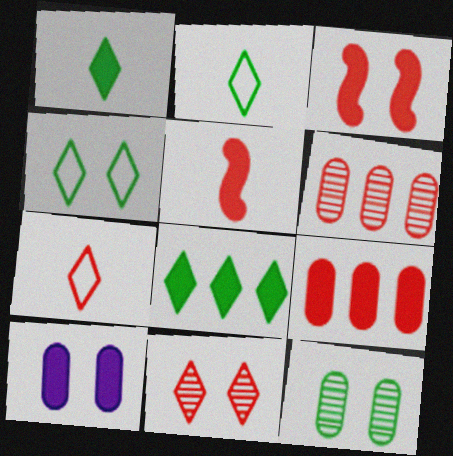[[3, 6, 7], 
[5, 8, 10]]